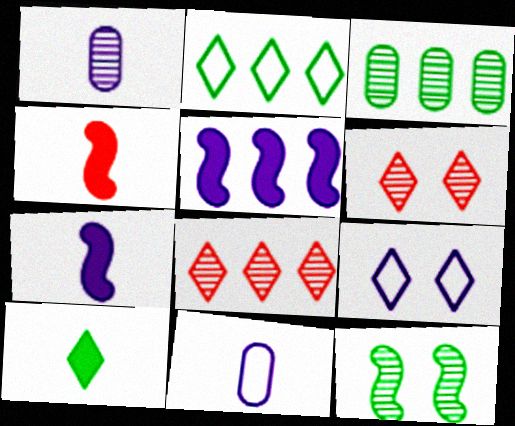[[1, 5, 9], 
[1, 8, 12], 
[3, 4, 9], 
[8, 9, 10]]